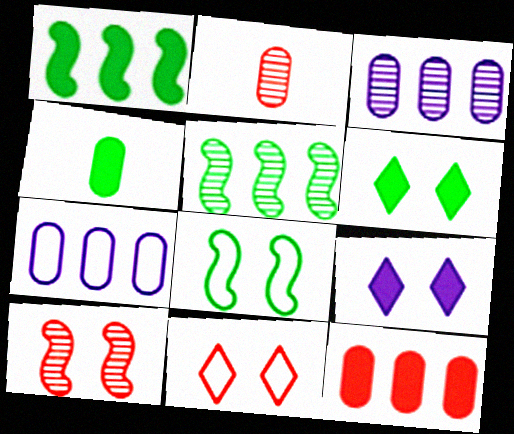[[1, 4, 6]]